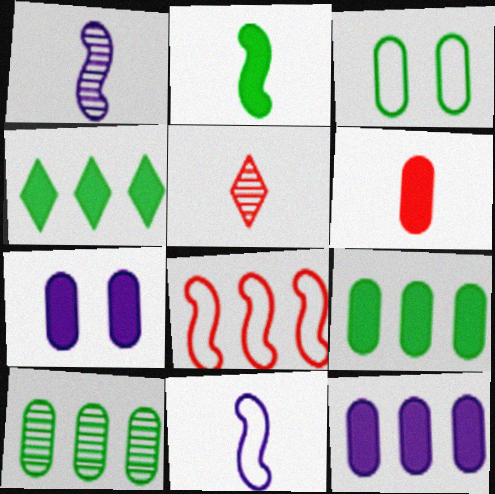[[6, 7, 9]]